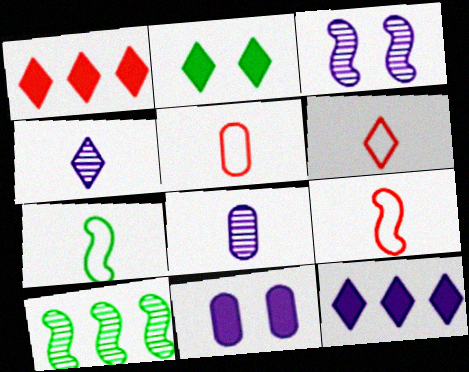[[5, 6, 9], 
[6, 10, 11]]